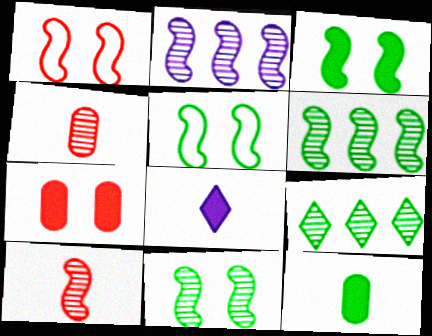[[2, 10, 11], 
[3, 5, 11], 
[5, 9, 12]]